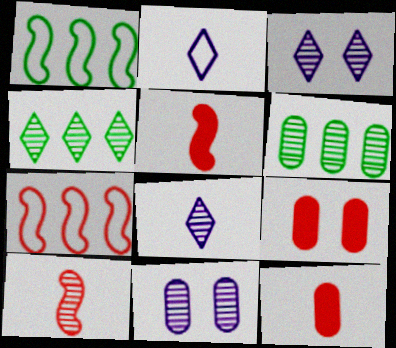[[1, 3, 12], 
[1, 8, 9], 
[3, 6, 10], 
[4, 10, 11]]